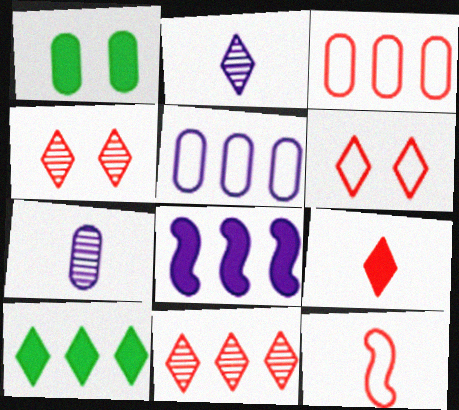[[1, 3, 7], 
[1, 8, 9], 
[2, 6, 10], 
[3, 6, 12], 
[6, 9, 11]]